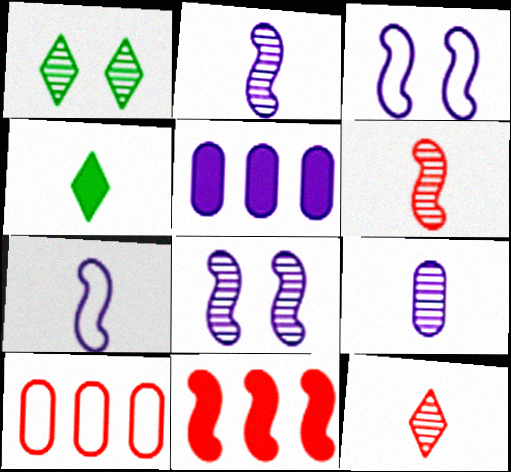[[4, 8, 10]]